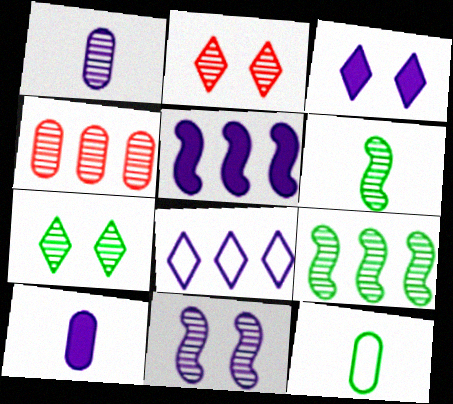[[1, 2, 9], 
[2, 5, 12], 
[3, 5, 10], 
[8, 10, 11]]